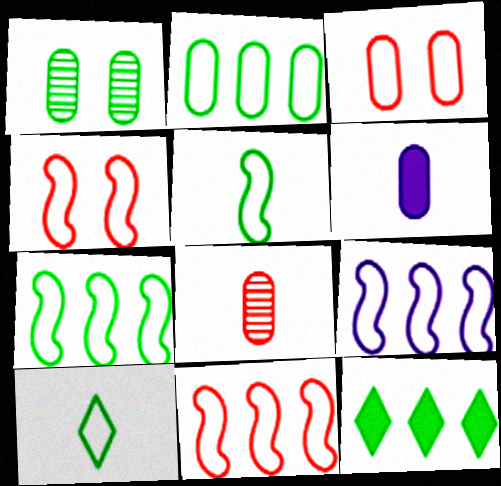[[1, 5, 12], 
[3, 9, 10], 
[4, 5, 9], 
[7, 9, 11]]